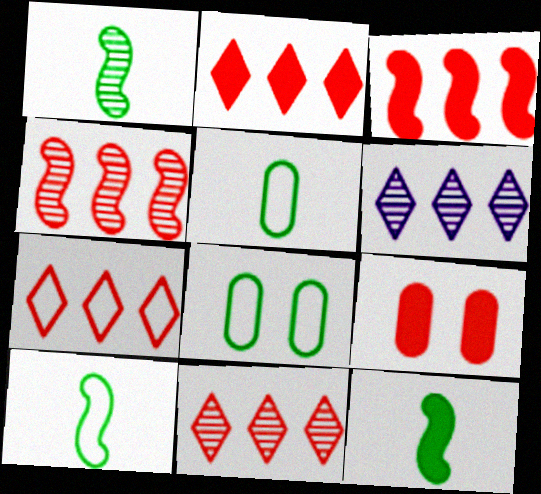[[1, 10, 12], 
[2, 7, 11], 
[6, 9, 10]]